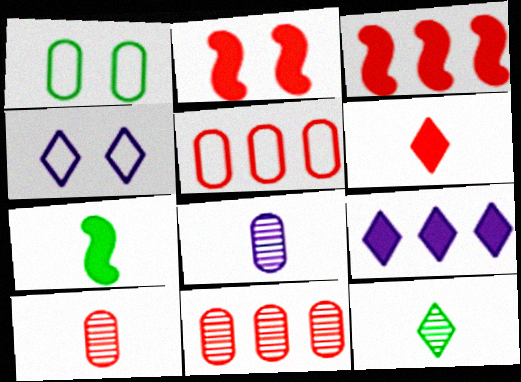[[4, 7, 11]]